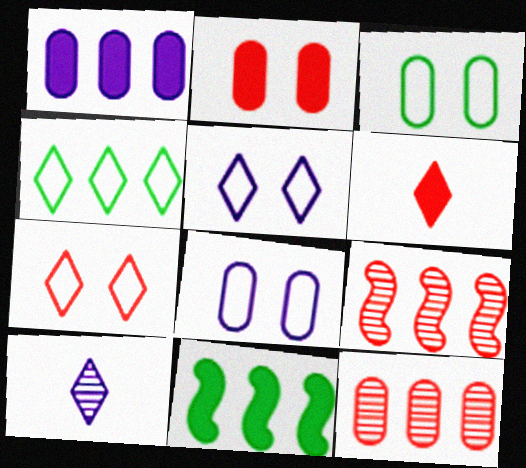[[1, 4, 9]]